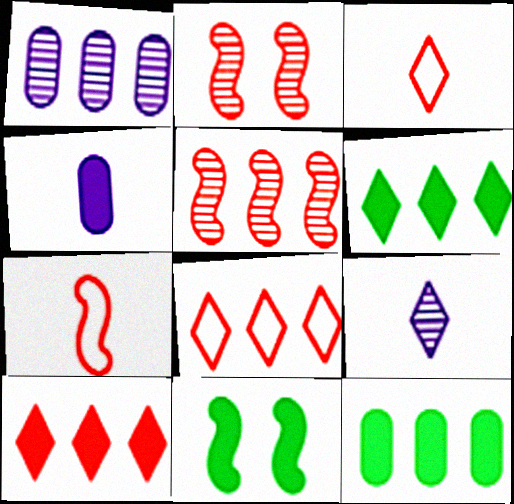[[1, 3, 11], 
[4, 10, 11]]